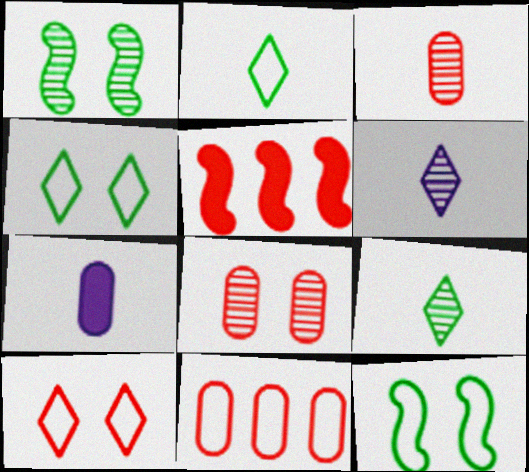[[3, 5, 10]]